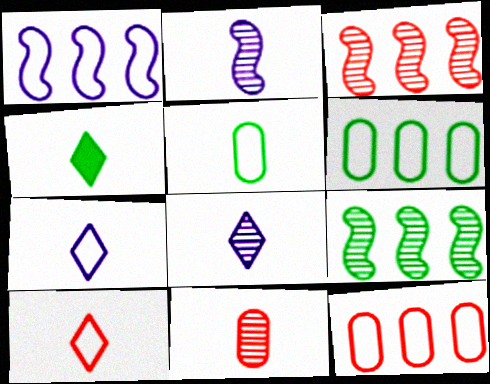[[4, 8, 10]]